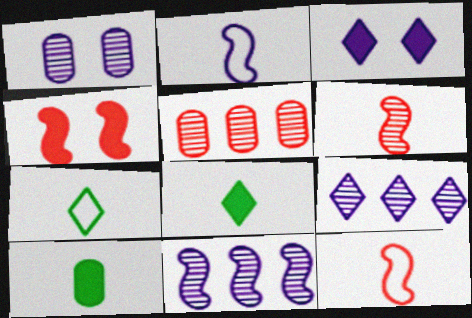[]